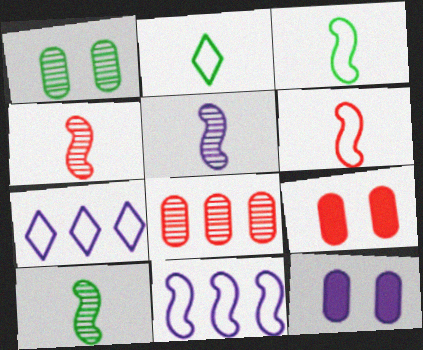[[4, 5, 10], 
[5, 7, 12], 
[7, 9, 10]]